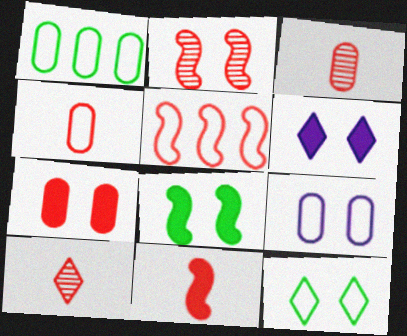[[1, 4, 9], 
[2, 5, 11], 
[4, 10, 11], 
[5, 7, 10], 
[6, 7, 8]]